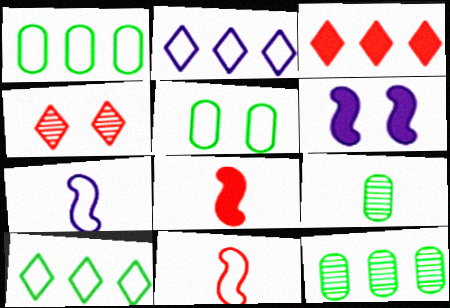[[2, 5, 11], 
[4, 5, 6]]